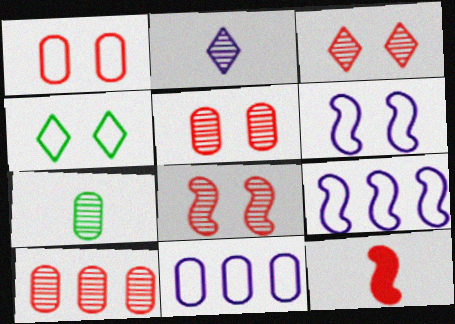[[1, 4, 6], 
[3, 5, 8]]